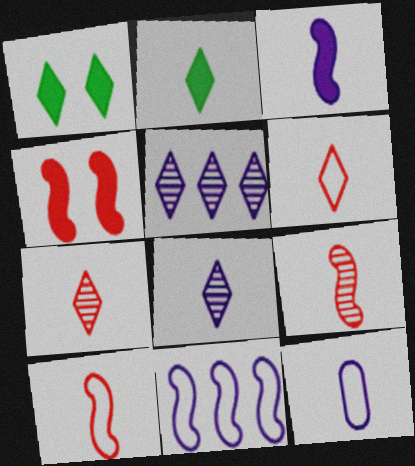[[1, 5, 6], 
[2, 6, 8], 
[2, 9, 12], 
[3, 8, 12]]